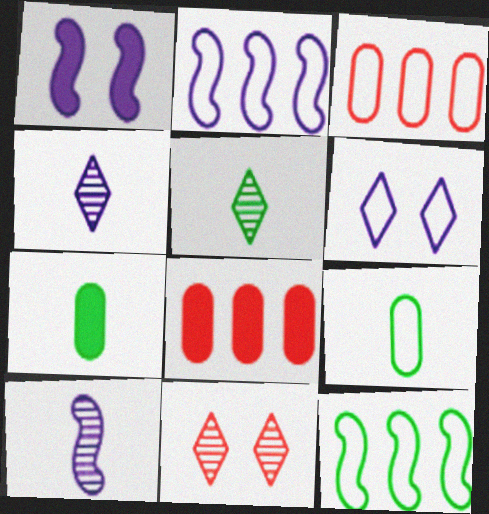[[1, 2, 10], 
[1, 3, 5], 
[2, 7, 11]]